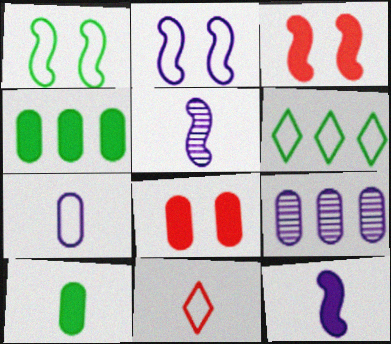[[5, 6, 8], 
[5, 10, 11]]